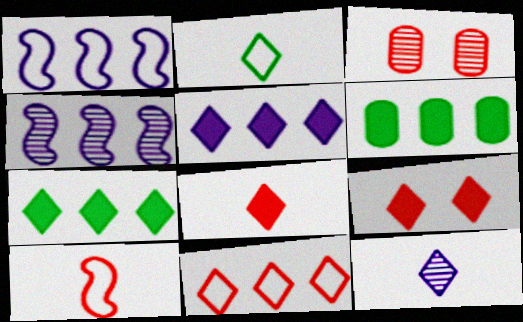[[2, 8, 12], 
[4, 6, 11]]